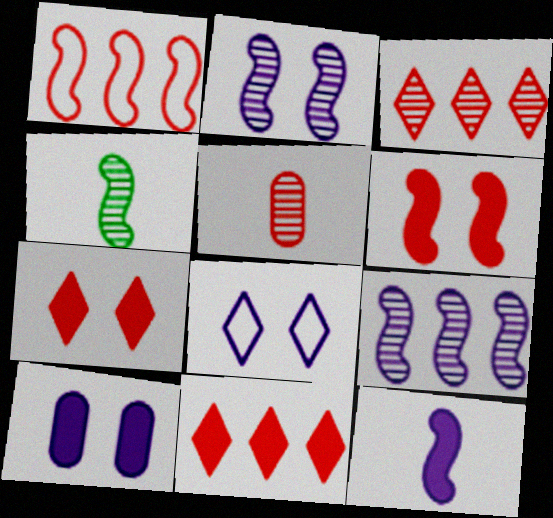[[1, 5, 7], 
[2, 8, 10]]